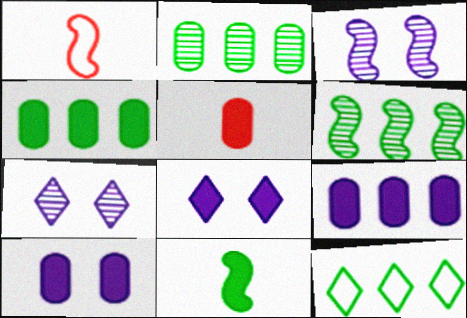[[1, 2, 8], 
[1, 4, 7], 
[3, 5, 12], 
[4, 5, 10], 
[4, 6, 12]]